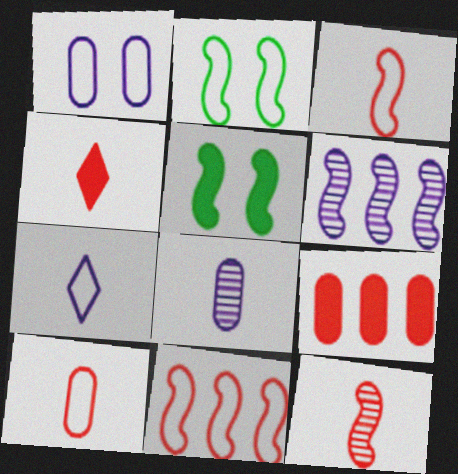[[3, 5, 6], 
[4, 10, 12]]